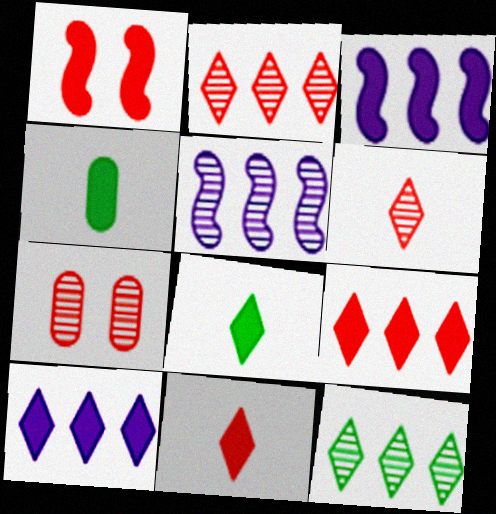[[1, 4, 10]]